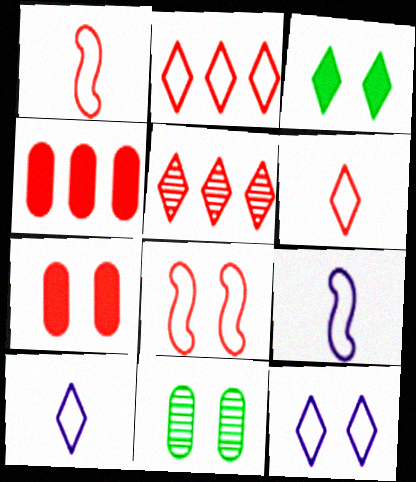[[1, 5, 7], 
[3, 5, 10]]